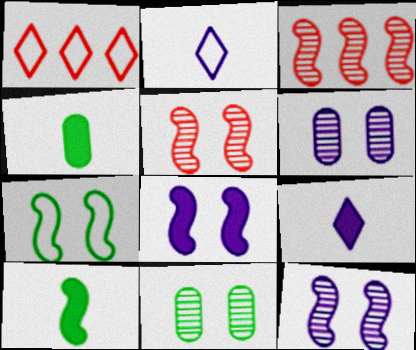[[1, 4, 12], 
[1, 6, 10], 
[5, 7, 8]]